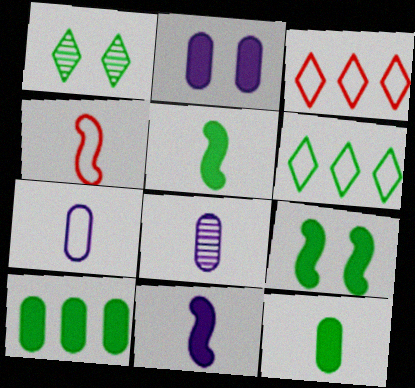[[3, 8, 9]]